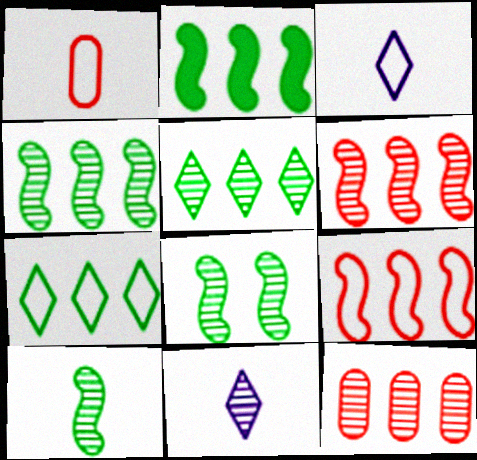[[4, 8, 10], 
[8, 11, 12]]